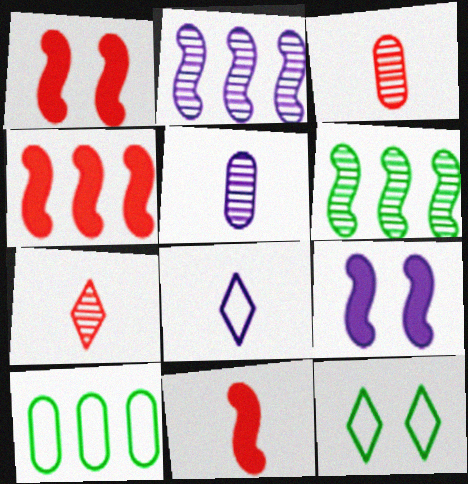[[1, 4, 11], 
[4, 5, 12], 
[7, 9, 10]]